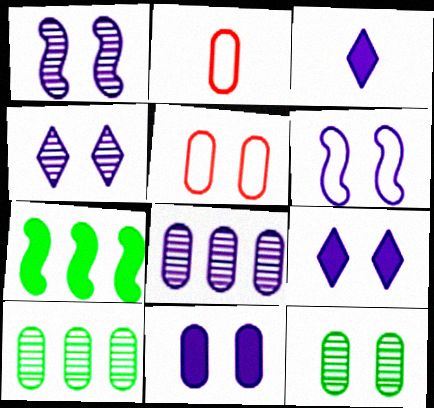[[2, 4, 7], 
[2, 10, 11], 
[3, 6, 8], 
[4, 6, 11], 
[5, 11, 12]]